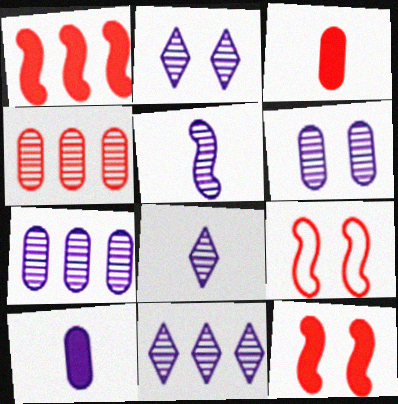[[2, 5, 7], 
[2, 8, 11], 
[5, 6, 11]]